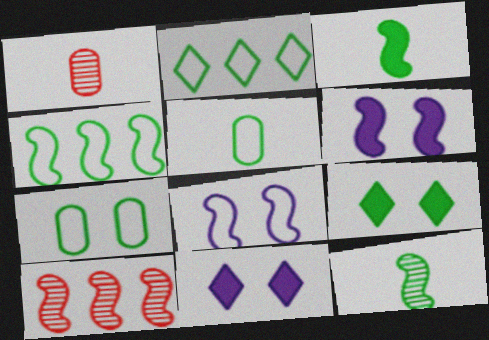[[1, 2, 6], 
[1, 4, 11], 
[3, 8, 10], 
[5, 10, 11]]